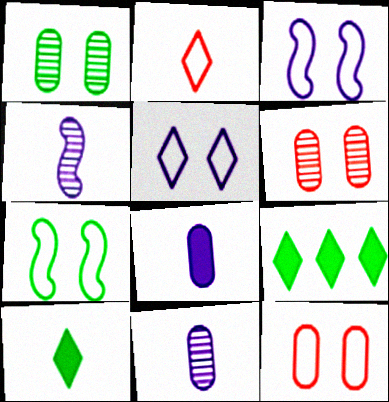[[4, 9, 12], 
[5, 7, 12]]